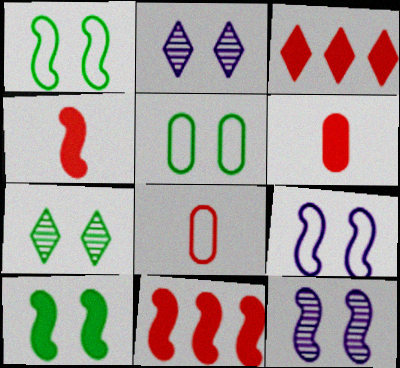[[5, 7, 10]]